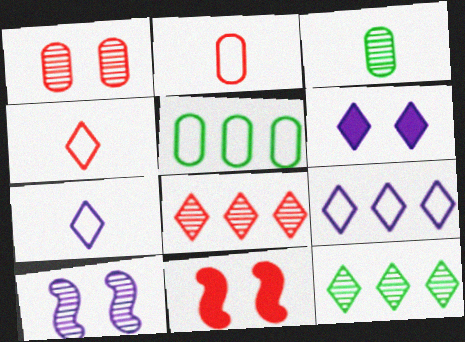[[2, 8, 11], 
[3, 8, 10], 
[3, 9, 11], 
[4, 6, 12]]